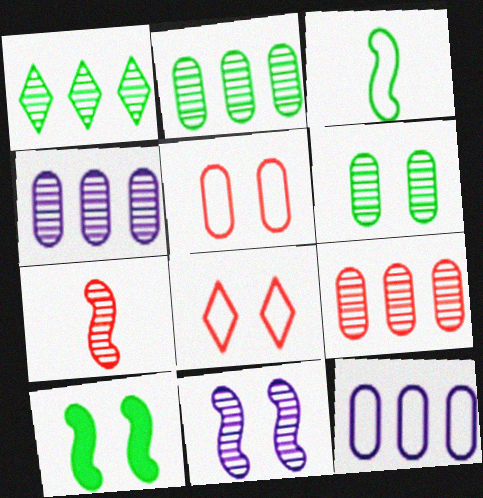[[2, 4, 9], 
[3, 8, 12]]